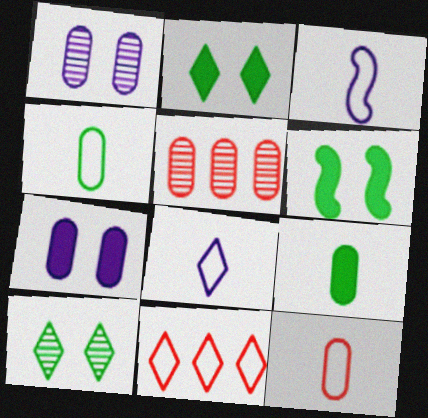[[2, 3, 5], 
[4, 5, 7], 
[5, 6, 8]]